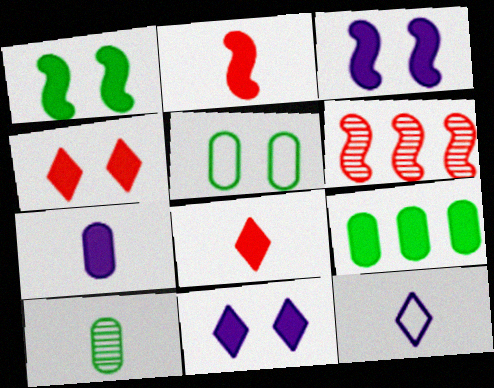[[2, 9, 11], 
[2, 10, 12], 
[3, 8, 9], 
[5, 9, 10]]